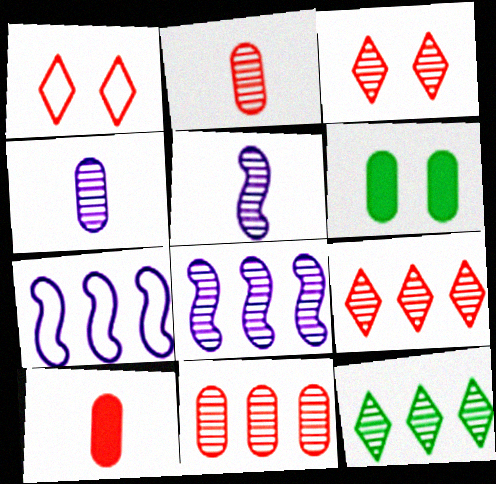[[8, 11, 12]]